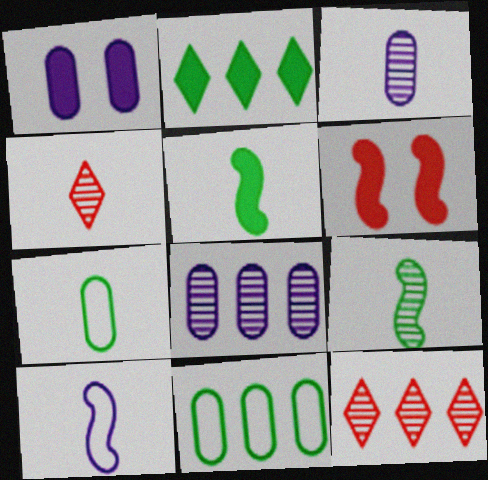[[3, 4, 9]]